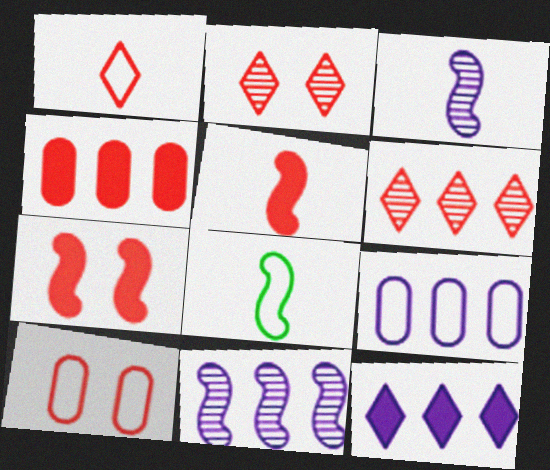[[2, 7, 10], 
[3, 5, 8], 
[5, 6, 10], 
[7, 8, 11], 
[9, 11, 12]]